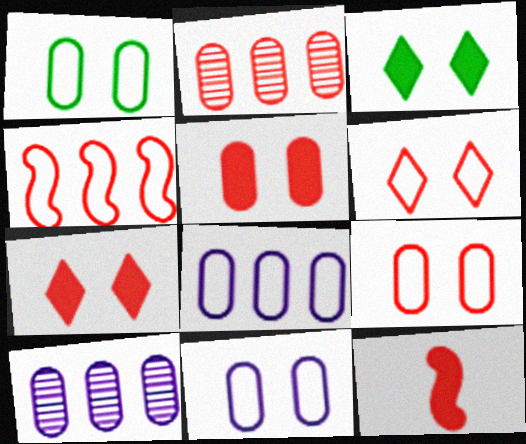[[1, 9, 11], 
[2, 6, 12]]